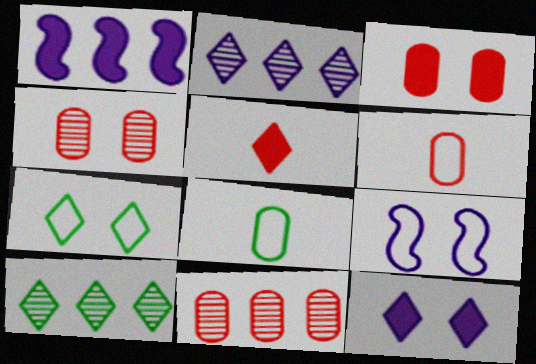[[2, 5, 7], 
[3, 6, 11]]